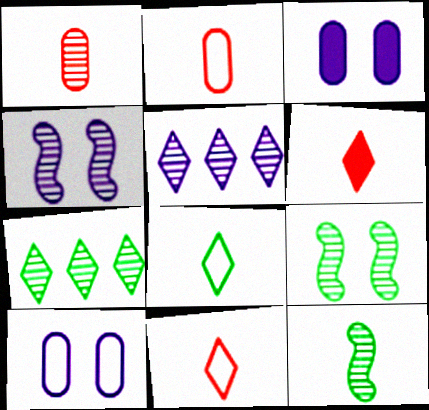[[1, 4, 7], 
[1, 5, 9]]